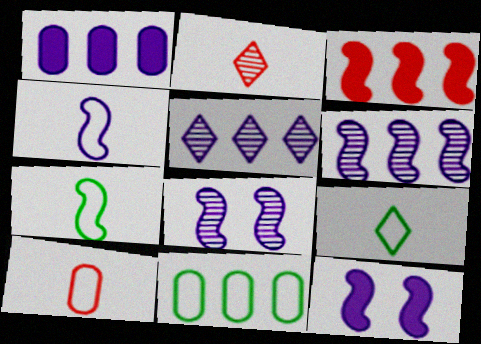[[2, 11, 12], 
[3, 5, 11], 
[3, 7, 8], 
[4, 6, 12], 
[4, 9, 10]]